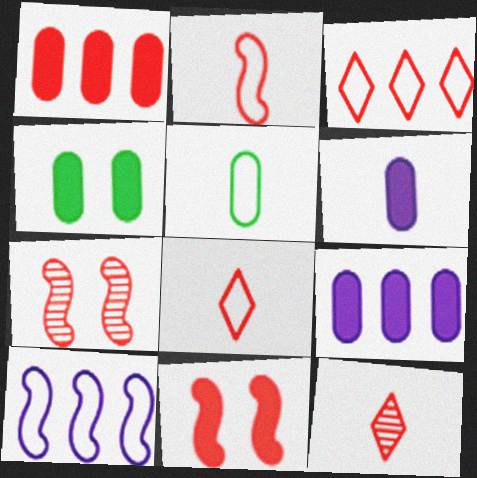[[1, 4, 6], 
[1, 7, 8], 
[4, 10, 12]]